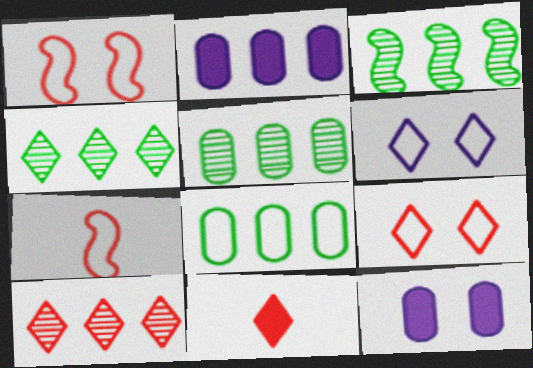[[3, 4, 5], 
[4, 6, 11], 
[4, 7, 12], 
[6, 7, 8], 
[9, 10, 11]]